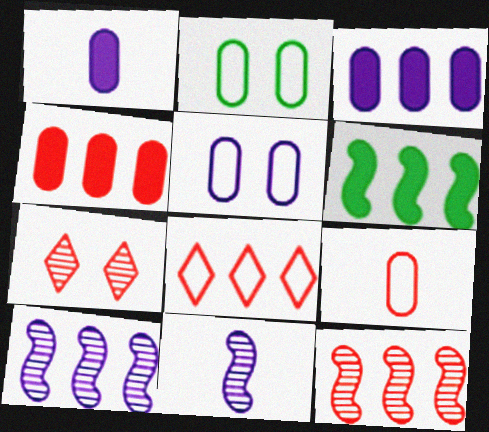[[4, 8, 12]]